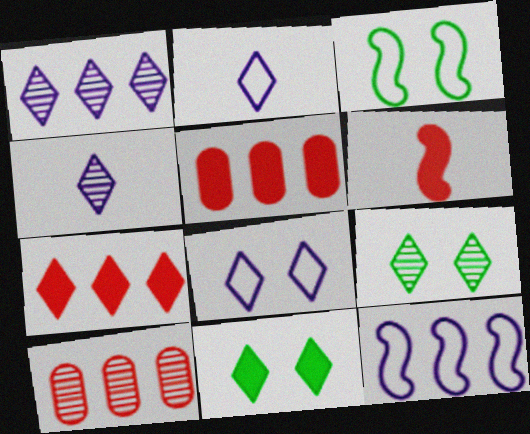[[2, 7, 9], 
[3, 4, 5]]